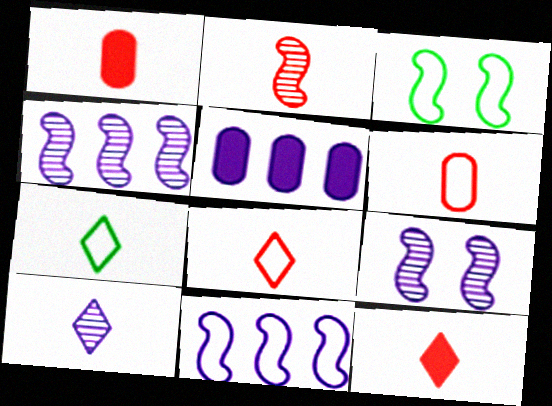[[1, 2, 8], 
[2, 6, 12], 
[7, 10, 12]]